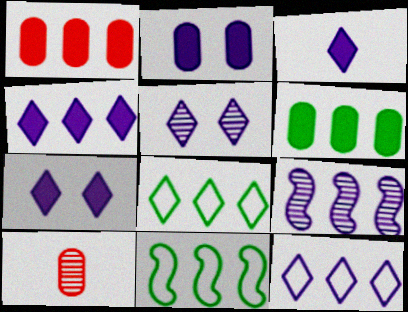[[1, 8, 9], 
[3, 4, 7], 
[3, 5, 12], 
[7, 10, 11]]